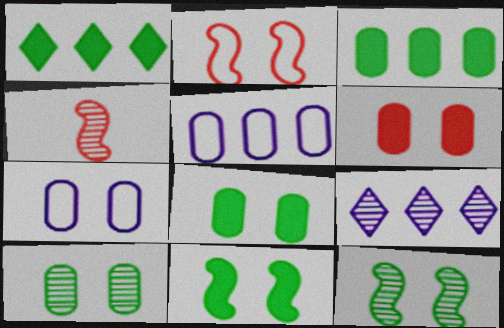[[1, 4, 7], 
[4, 9, 10], 
[6, 7, 10]]